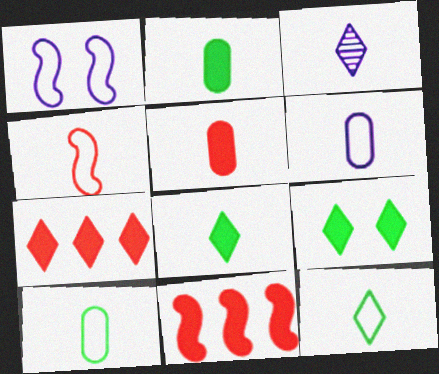[[2, 3, 4], 
[4, 6, 12]]